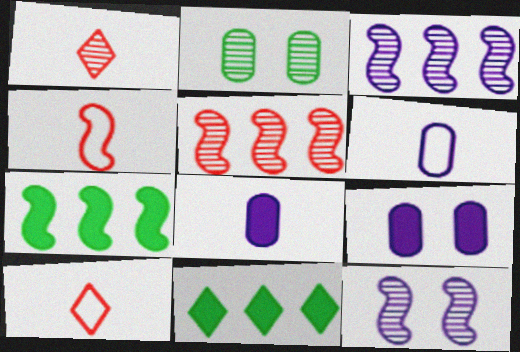[[1, 2, 3], 
[4, 7, 12]]